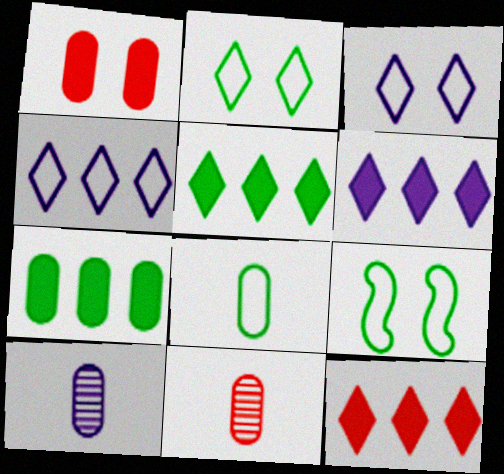[[5, 6, 12], 
[6, 9, 11], 
[9, 10, 12]]